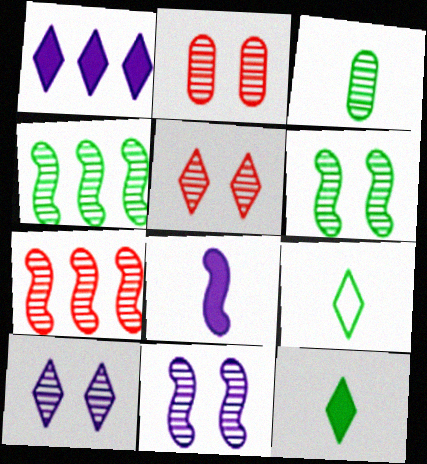[[1, 5, 9], 
[2, 6, 10], 
[3, 7, 10]]